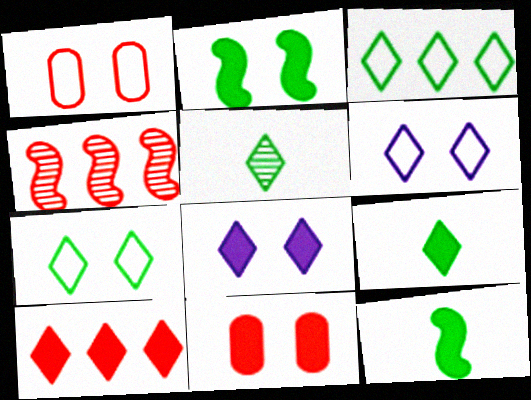[[2, 8, 11], 
[5, 6, 10], 
[8, 9, 10]]